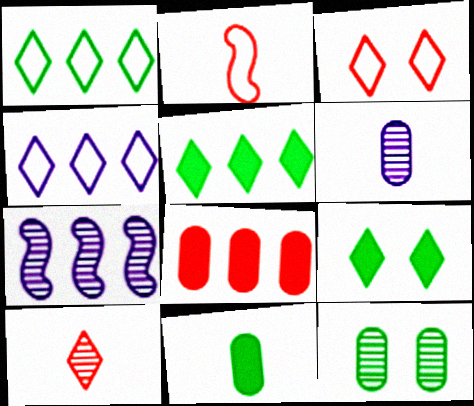[[1, 7, 8], 
[3, 7, 11], 
[4, 9, 10], 
[7, 10, 12]]